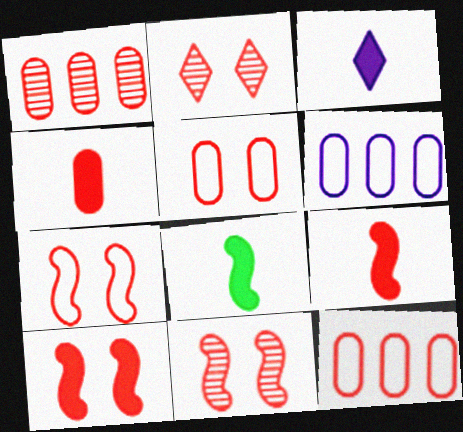[[1, 4, 5], 
[2, 5, 10], 
[2, 6, 8], 
[2, 9, 12], 
[3, 4, 8], 
[7, 10, 11]]